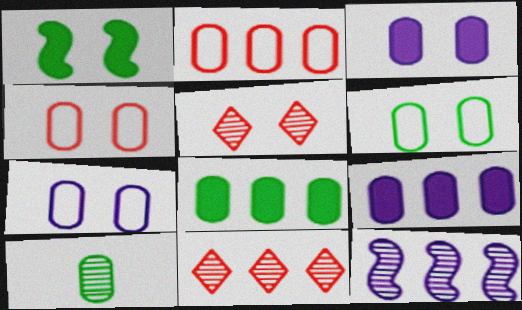[[1, 5, 7], 
[2, 3, 10], 
[4, 6, 7], 
[4, 9, 10], 
[5, 10, 12], 
[6, 8, 10]]